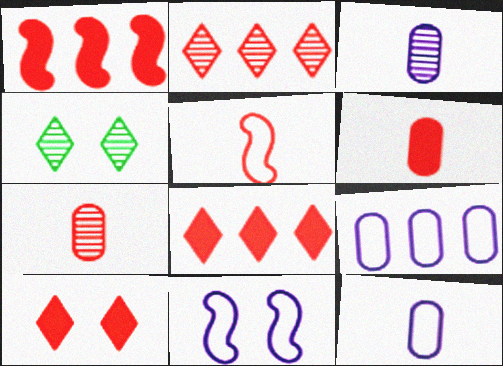[[1, 4, 12], 
[1, 6, 10]]